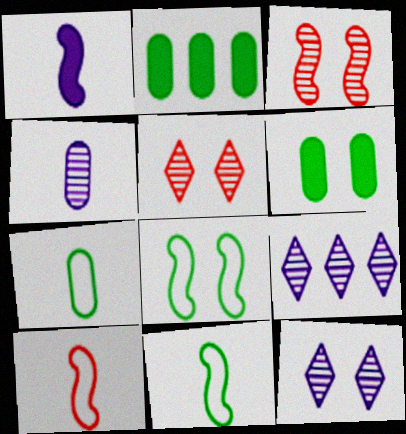[[2, 10, 12], 
[6, 9, 10]]